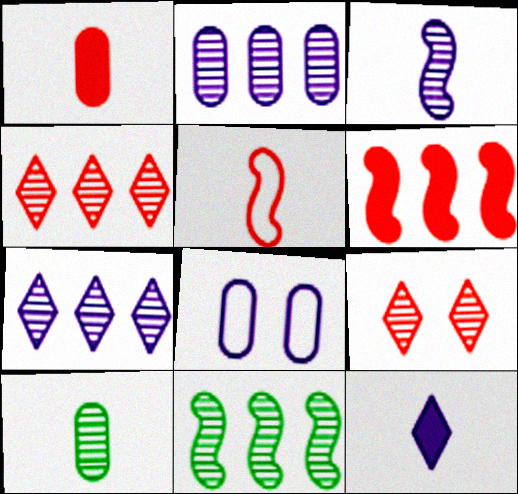[[2, 4, 11], 
[5, 10, 12]]